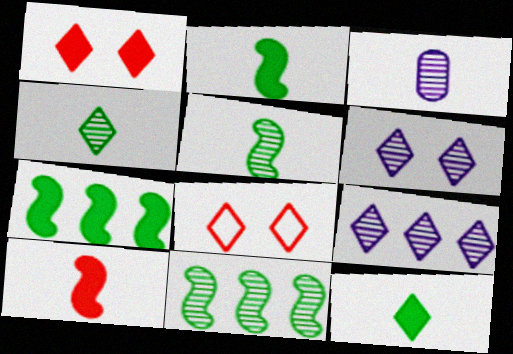[[3, 7, 8], 
[8, 9, 12]]